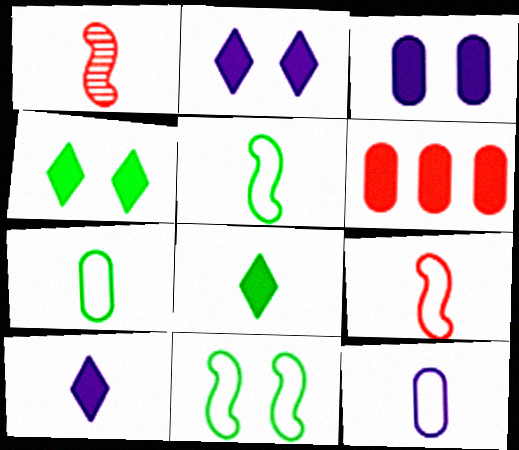[[1, 7, 10], 
[1, 8, 12]]